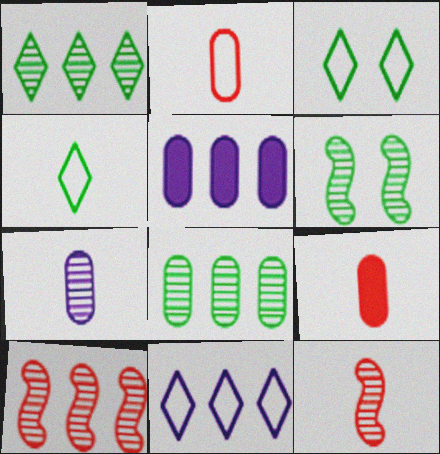[[3, 5, 12], 
[6, 9, 11]]